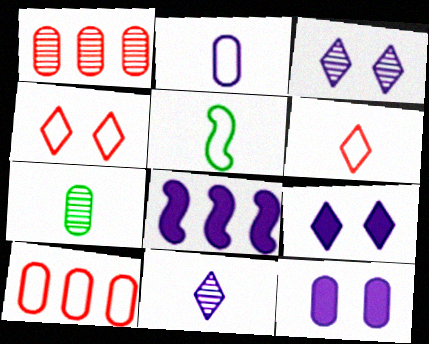[[1, 5, 9], 
[2, 3, 8], 
[2, 5, 6], 
[4, 7, 8], 
[7, 10, 12]]